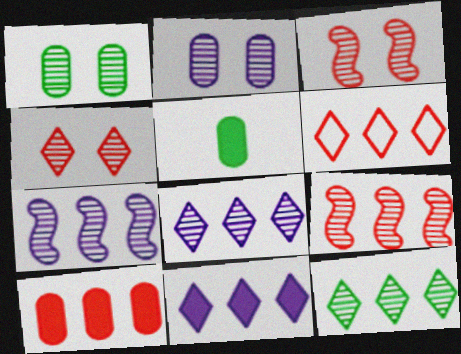[[6, 9, 10], 
[6, 11, 12]]